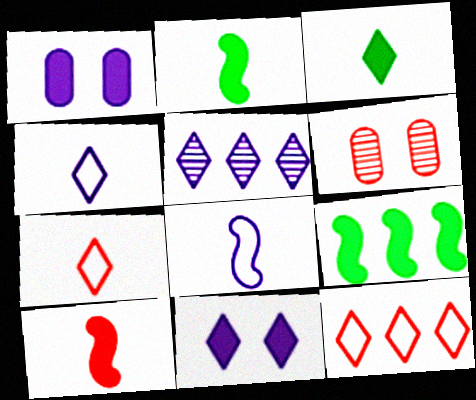[[1, 5, 8], 
[4, 5, 11], 
[4, 6, 9], 
[6, 10, 12]]